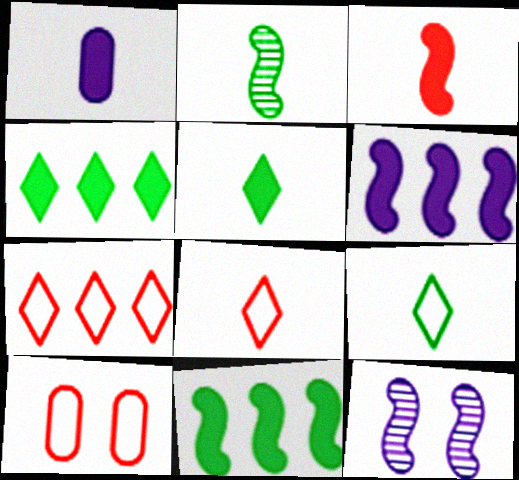[[1, 2, 8], 
[1, 3, 5]]